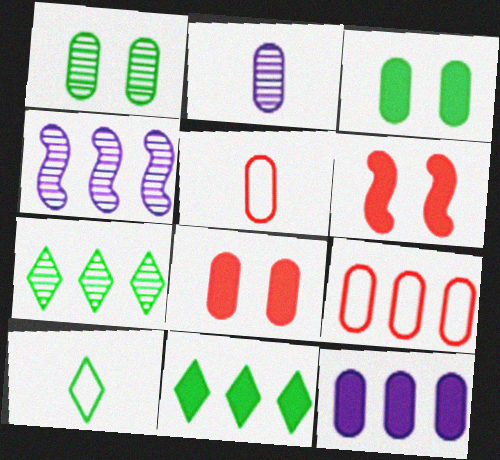[[1, 5, 12], 
[2, 3, 9], 
[4, 8, 10], 
[4, 9, 11]]